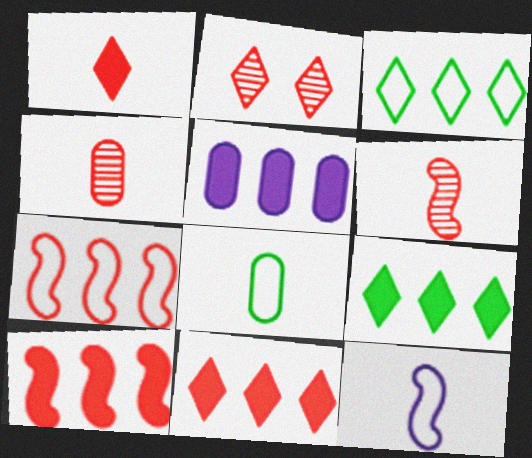[[5, 9, 10]]